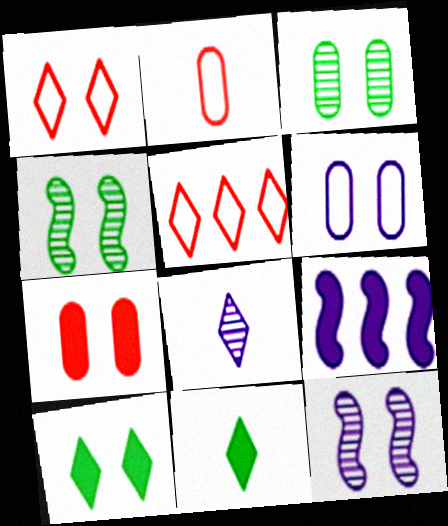[[3, 6, 7], 
[5, 8, 10], 
[6, 8, 9], 
[7, 9, 11]]